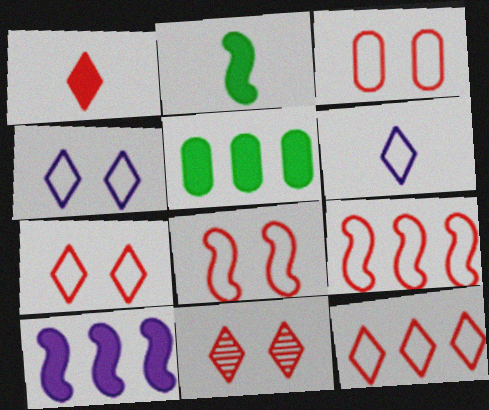[[1, 11, 12], 
[3, 7, 8]]